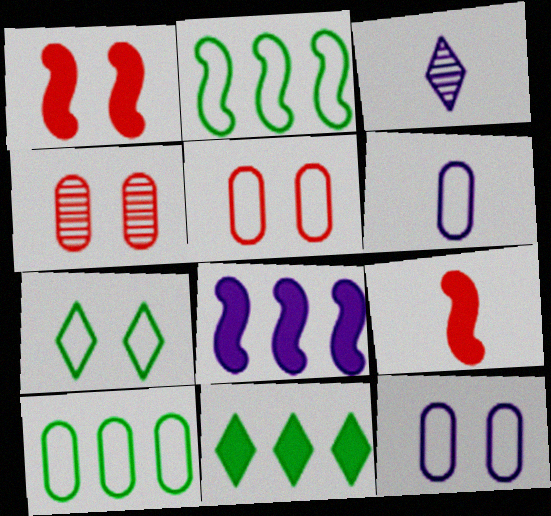[[1, 3, 10], 
[3, 8, 12], 
[5, 6, 10]]